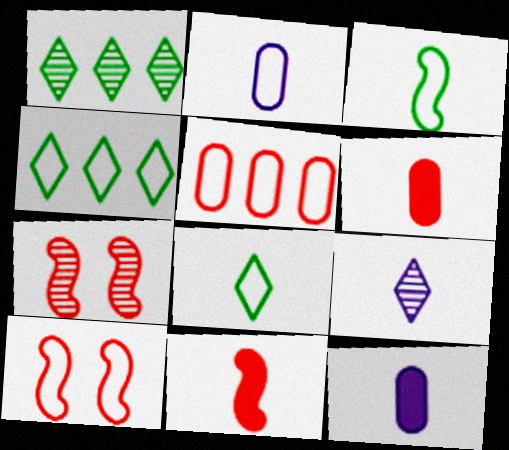[[1, 10, 12], 
[2, 4, 10], 
[3, 6, 9], 
[4, 7, 12]]